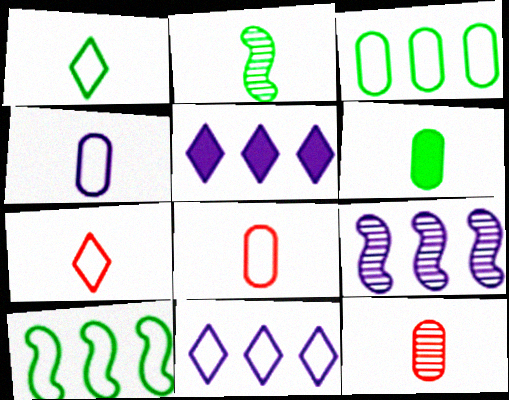[[1, 2, 6], 
[4, 6, 12]]